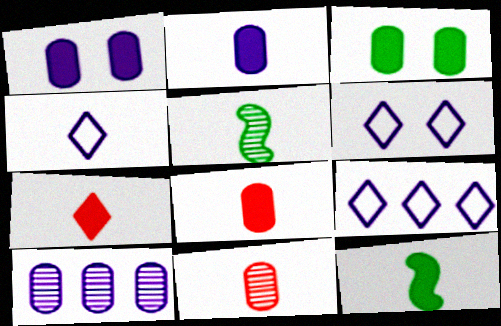[[2, 7, 12], 
[4, 5, 8], 
[4, 6, 9], 
[4, 11, 12]]